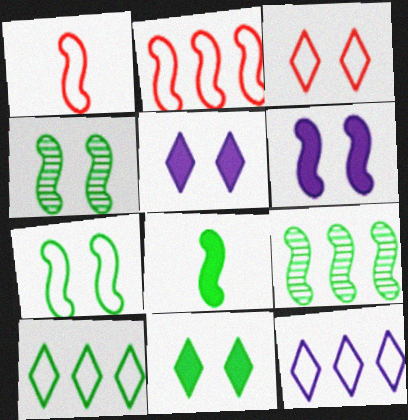[[1, 6, 9], 
[7, 8, 9]]